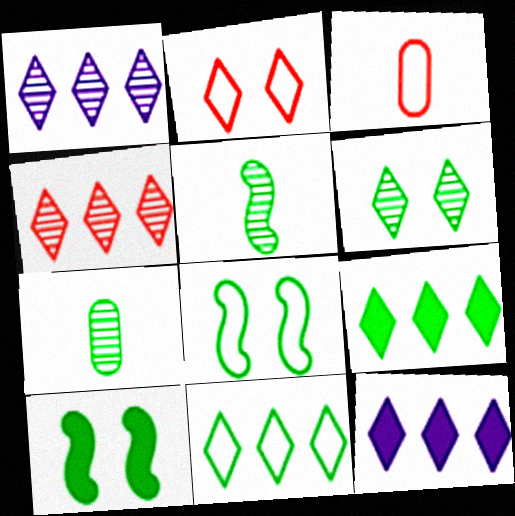[[1, 3, 10], 
[4, 11, 12], 
[7, 8, 9], 
[7, 10, 11]]